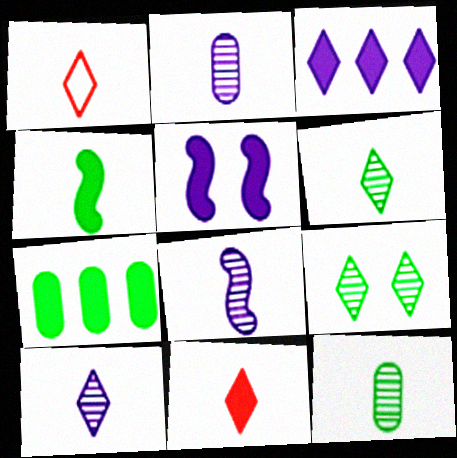[[1, 2, 4], 
[1, 3, 9], 
[2, 8, 10], 
[5, 7, 11]]